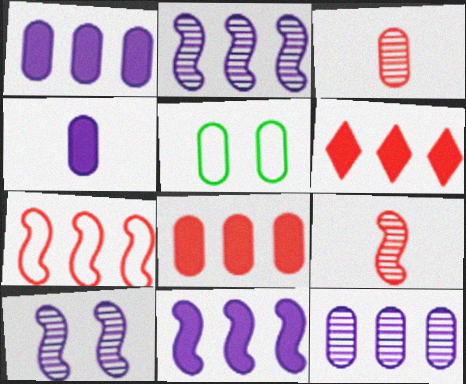[[1, 3, 5]]